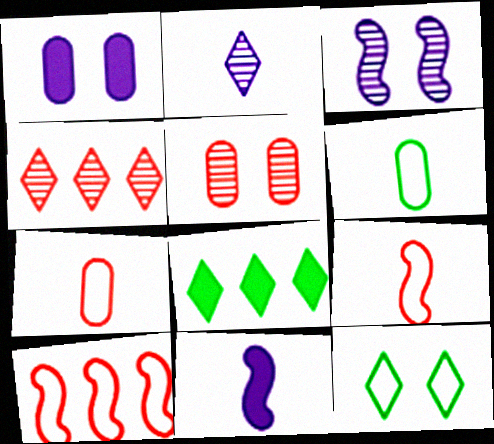[[3, 7, 8]]